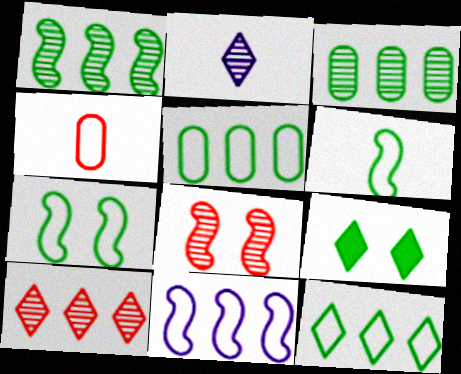[[2, 3, 8], 
[3, 6, 9]]